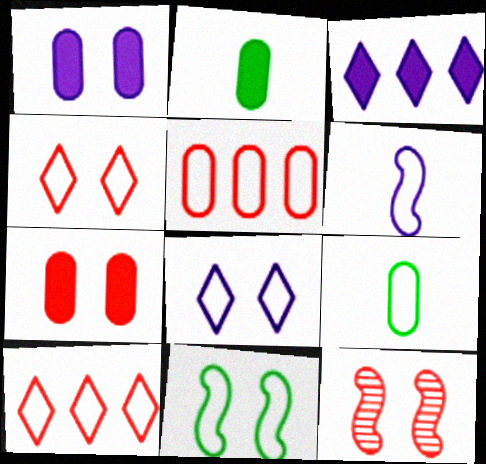[[3, 9, 12], 
[4, 7, 12]]